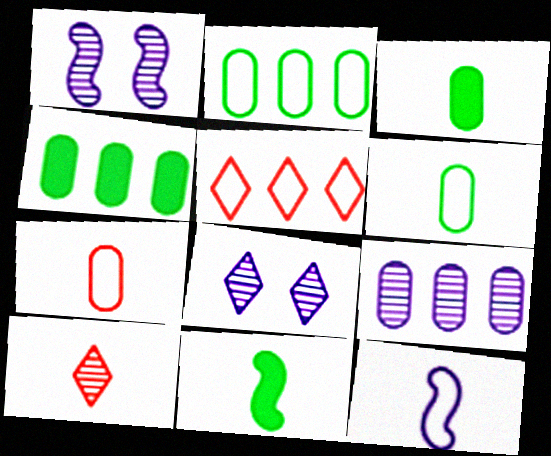[[1, 3, 5], 
[3, 10, 12]]